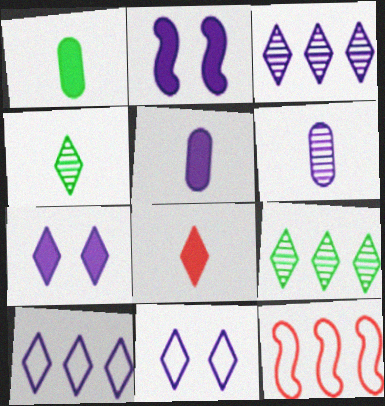[[2, 6, 10], 
[8, 9, 11]]